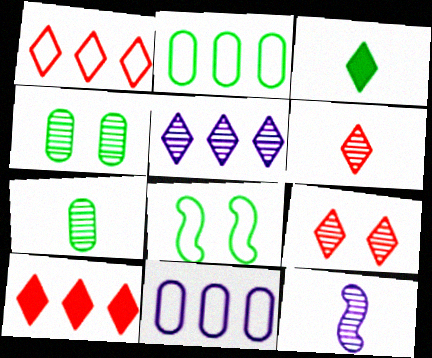[[6, 7, 12]]